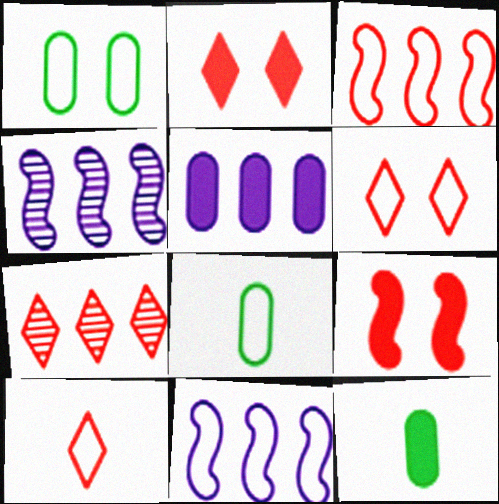[[1, 10, 11], 
[2, 4, 8], 
[2, 7, 10], 
[4, 6, 12], 
[6, 8, 11]]